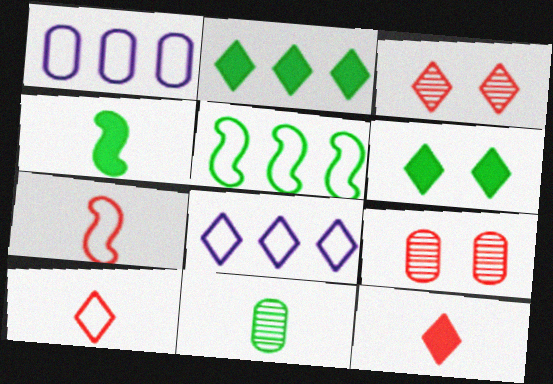[[1, 3, 4], 
[4, 8, 9], 
[5, 6, 11]]